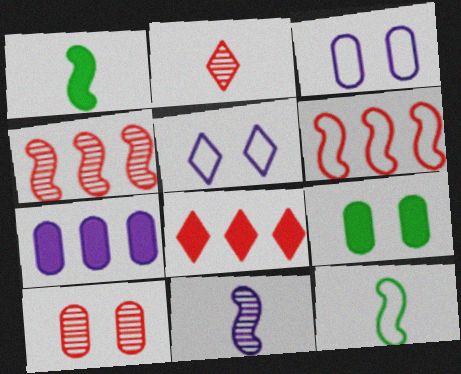[[2, 4, 10], 
[3, 9, 10], 
[5, 7, 11]]